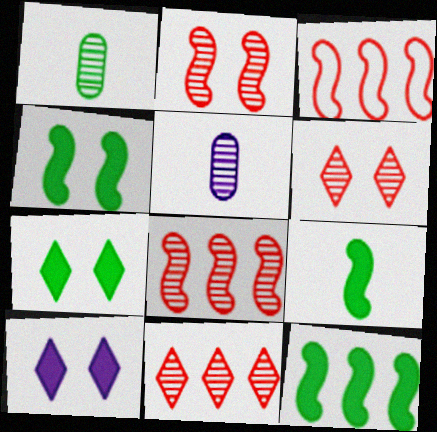[[1, 3, 10], 
[3, 5, 7], 
[4, 9, 12]]